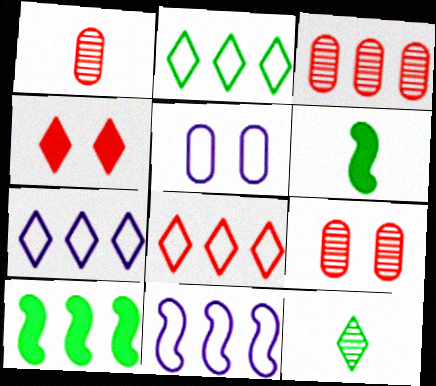[[1, 3, 9], 
[2, 7, 8], 
[3, 7, 10], 
[4, 7, 12], 
[6, 7, 9]]